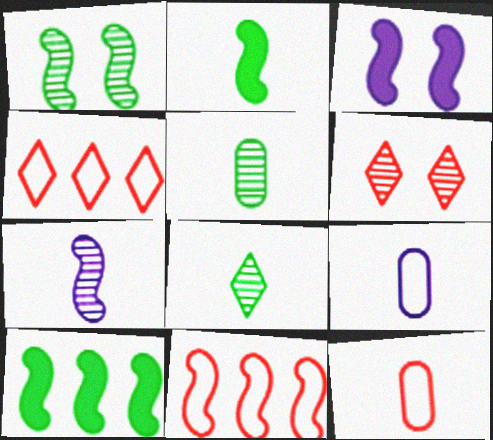[[3, 4, 5], 
[6, 9, 10]]